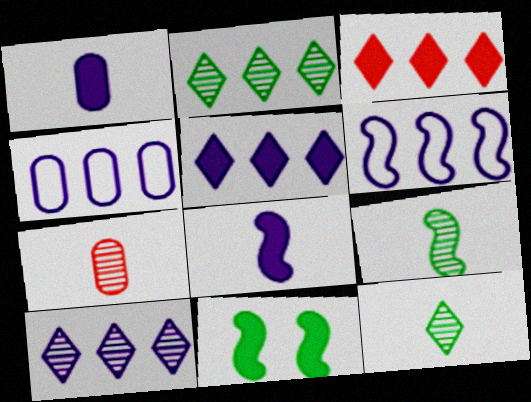[[1, 3, 11]]